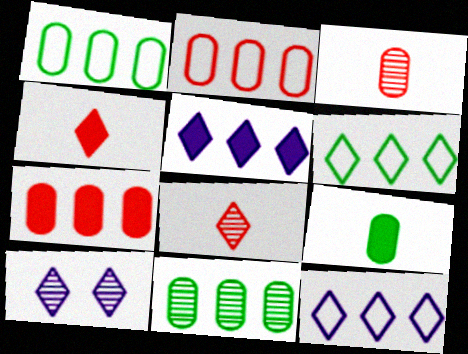[[4, 6, 10]]